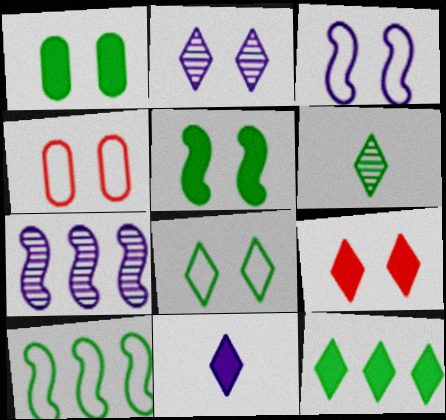[[1, 6, 10], 
[2, 4, 5], 
[2, 8, 9], 
[3, 4, 8], 
[6, 8, 12], 
[9, 11, 12]]